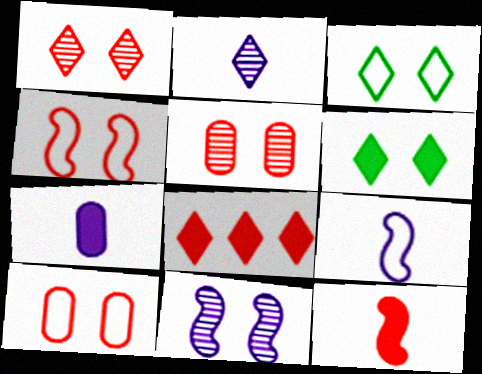[[2, 3, 8], 
[2, 7, 9], 
[6, 10, 11]]